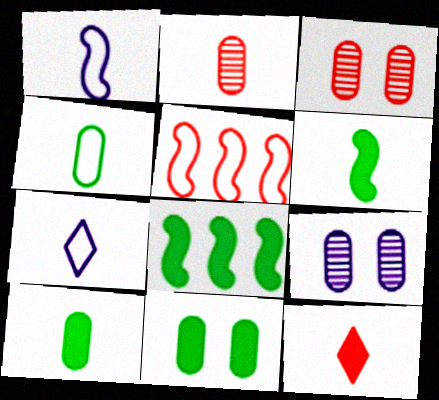[[2, 6, 7], 
[3, 5, 12], 
[3, 7, 8]]